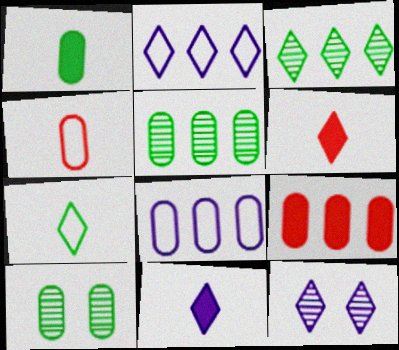[[2, 11, 12], 
[5, 8, 9]]